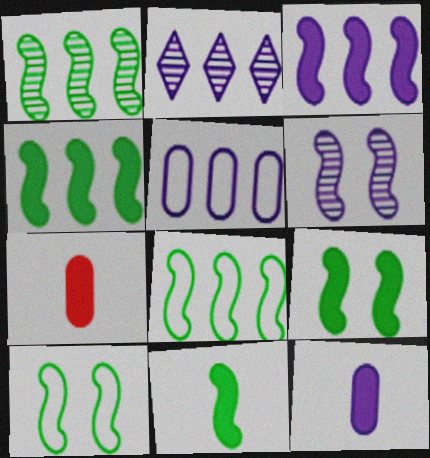[[1, 4, 8], 
[1, 10, 11], 
[2, 3, 5], 
[2, 7, 10], 
[4, 9, 11]]